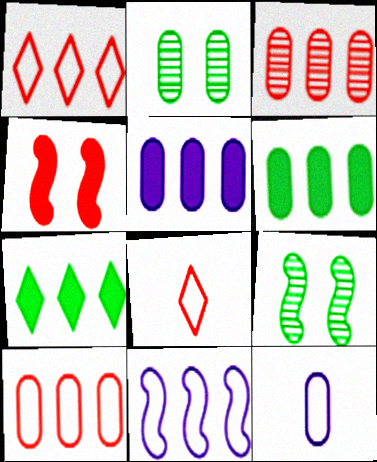[[3, 4, 8], 
[3, 7, 11], 
[5, 8, 9]]